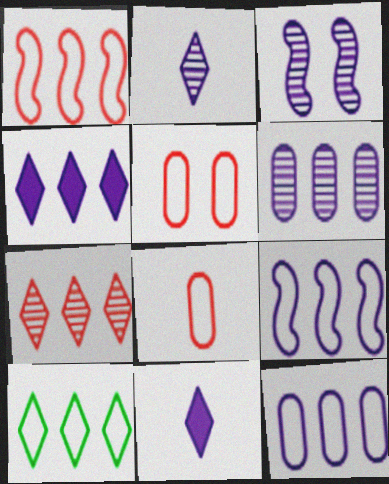[[1, 10, 12], 
[2, 3, 6], 
[3, 11, 12], 
[4, 6, 9], 
[4, 7, 10]]